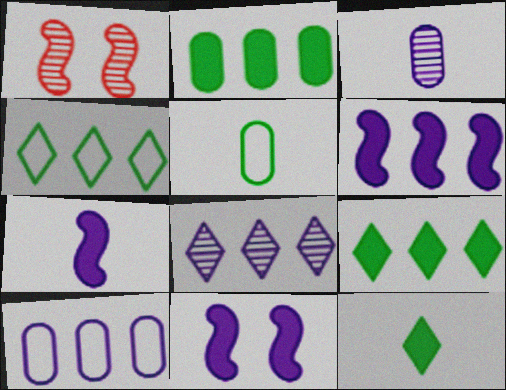[[1, 10, 12], 
[6, 7, 11], 
[6, 8, 10]]